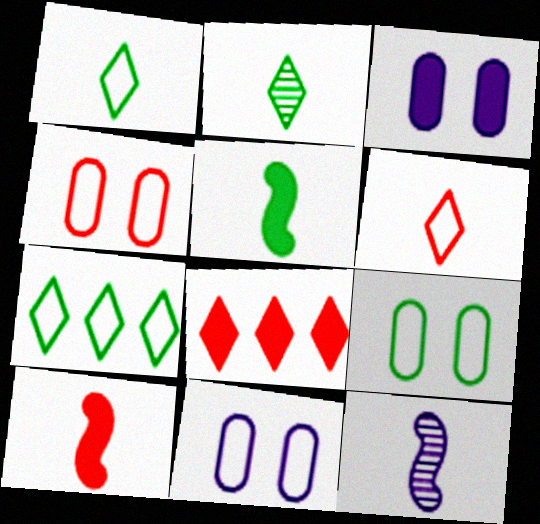[[3, 5, 8], 
[4, 9, 11], 
[8, 9, 12]]